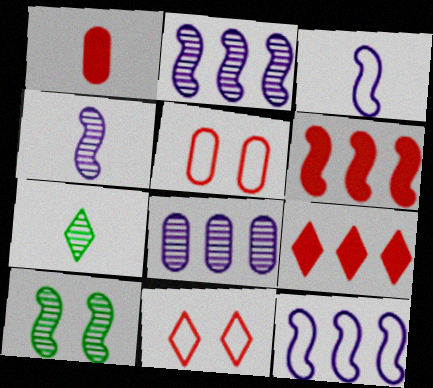[[1, 3, 7], 
[3, 6, 10]]